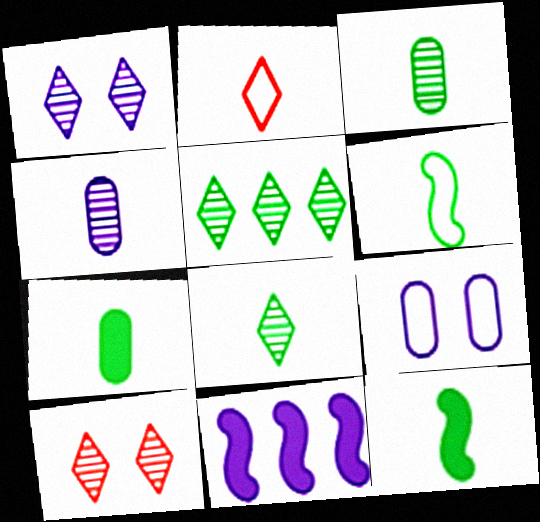[[2, 4, 12], 
[6, 7, 8]]